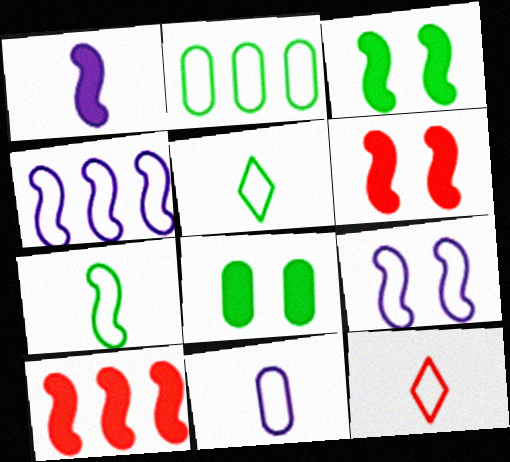[[1, 3, 10], 
[2, 9, 12], 
[7, 11, 12]]